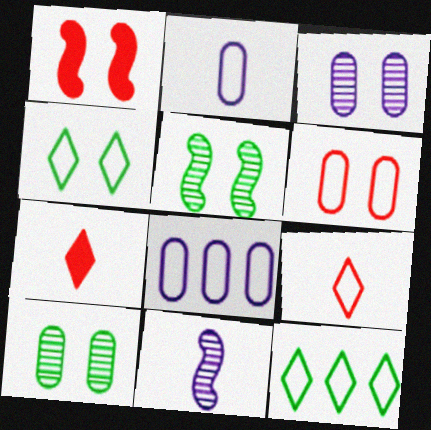[[1, 3, 4], 
[5, 7, 8]]